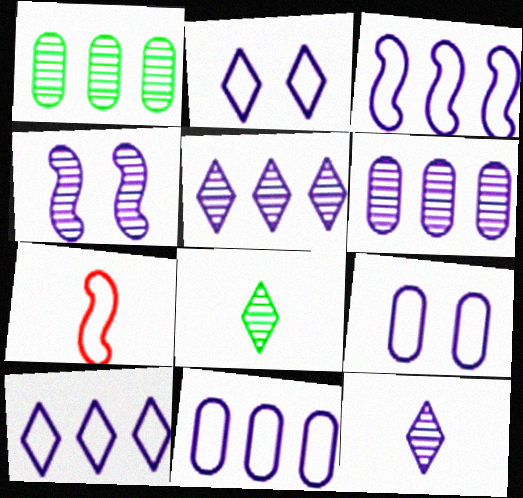[[3, 10, 11], 
[4, 6, 12]]